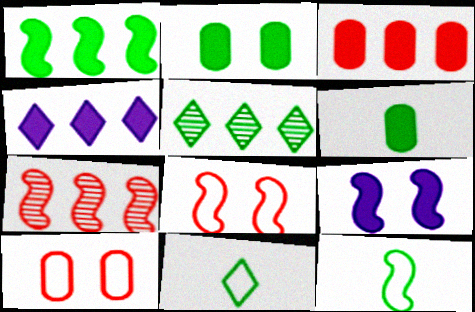[[1, 3, 4], 
[2, 5, 12], 
[7, 9, 12]]